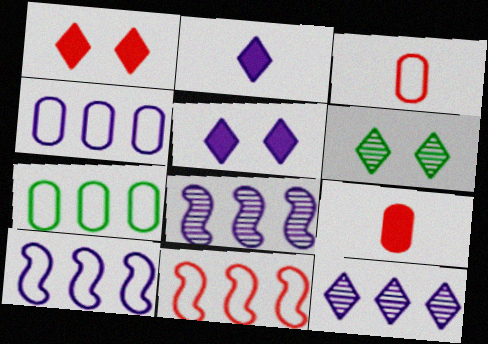[[6, 9, 10]]